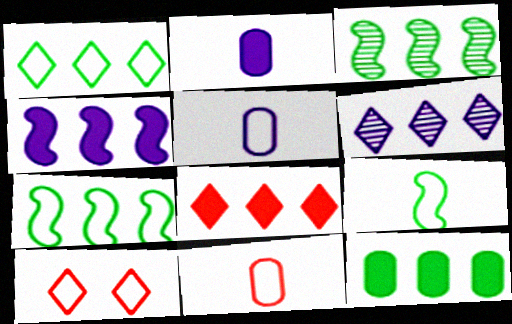[[1, 3, 12], 
[1, 6, 8], 
[2, 3, 10], 
[4, 8, 12], 
[5, 7, 10]]